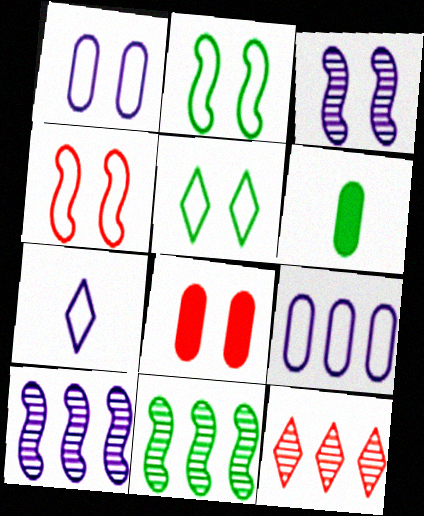[[1, 4, 5], 
[3, 5, 8], 
[5, 6, 11], 
[7, 8, 11]]